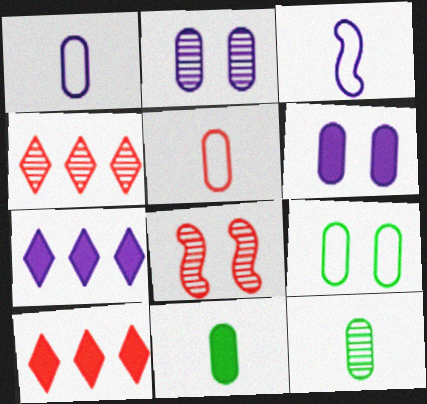[[2, 3, 7], 
[5, 8, 10]]